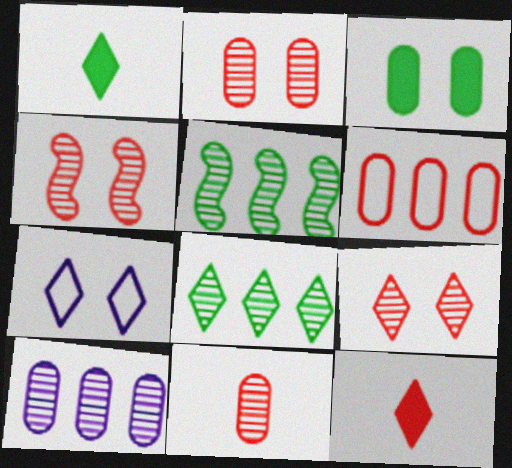[[2, 4, 9], 
[3, 4, 7], 
[4, 6, 12], 
[7, 8, 12]]